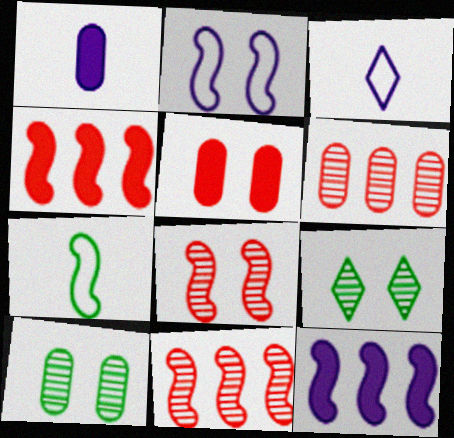[[2, 5, 9], 
[3, 4, 10], 
[7, 8, 12]]